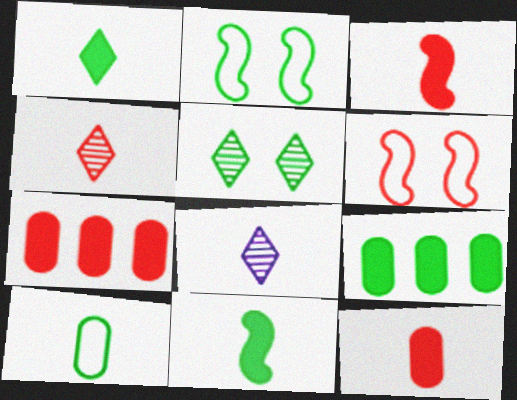[[2, 7, 8], 
[3, 8, 10], 
[4, 6, 7], 
[6, 8, 9]]